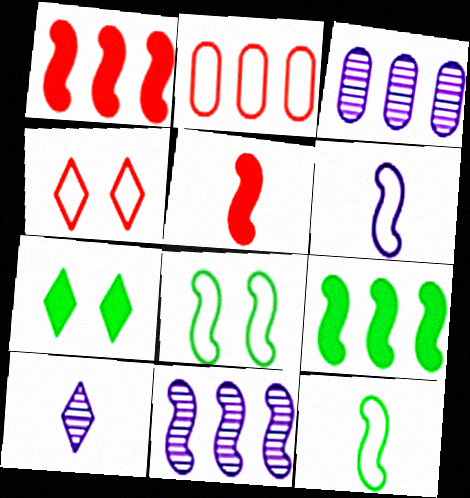[[5, 8, 11]]